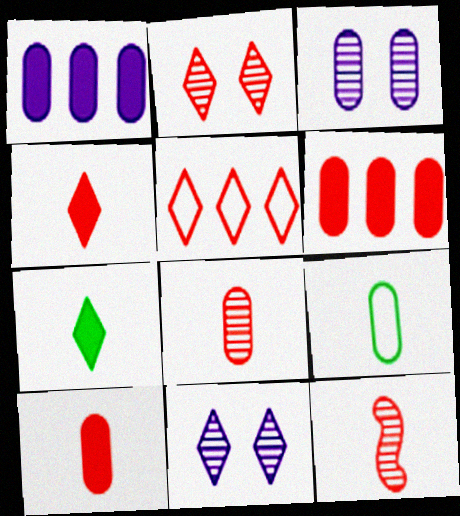[[2, 4, 5], 
[3, 6, 9], 
[5, 7, 11]]